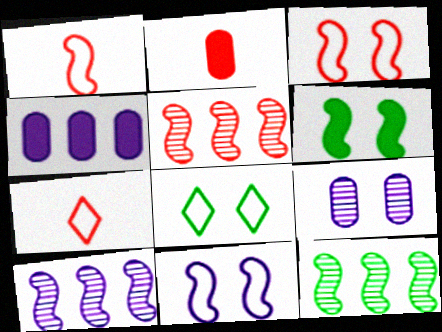[[1, 6, 10], 
[2, 8, 10], 
[5, 10, 12]]